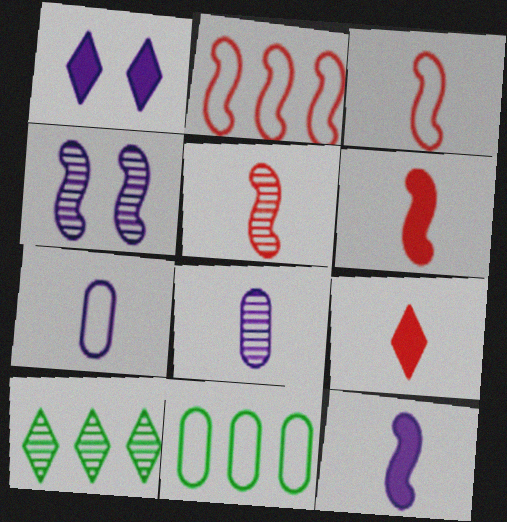[[1, 5, 11], 
[3, 5, 6], 
[4, 9, 11]]